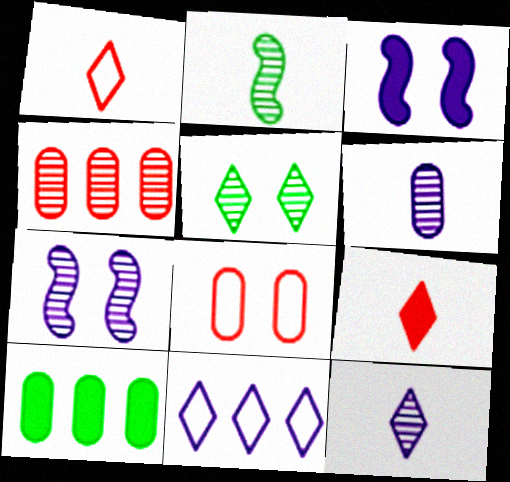[[1, 7, 10], 
[3, 5, 8], 
[3, 6, 11], 
[3, 9, 10], 
[5, 9, 11], 
[6, 8, 10]]